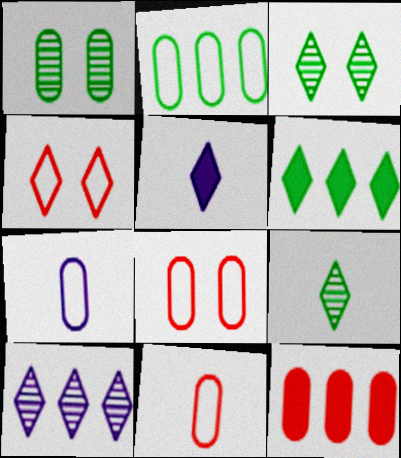[[1, 7, 12], 
[2, 7, 8]]